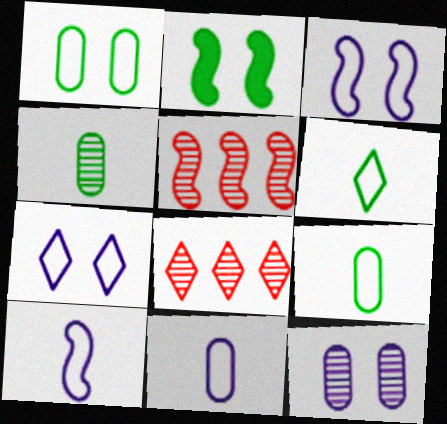[[2, 5, 10], 
[2, 8, 11]]